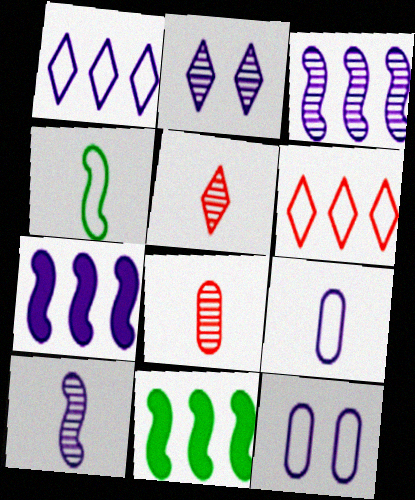[[2, 7, 9], 
[4, 6, 12], 
[5, 11, 12]]